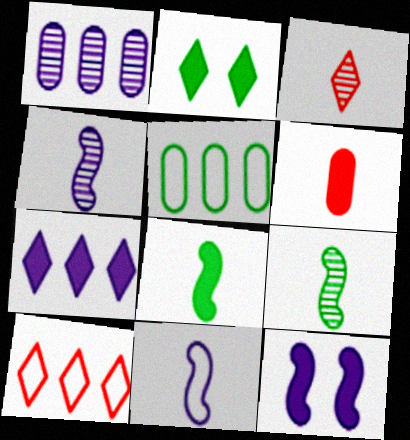[[2, 5, 9], 
[3, 5, 12]]